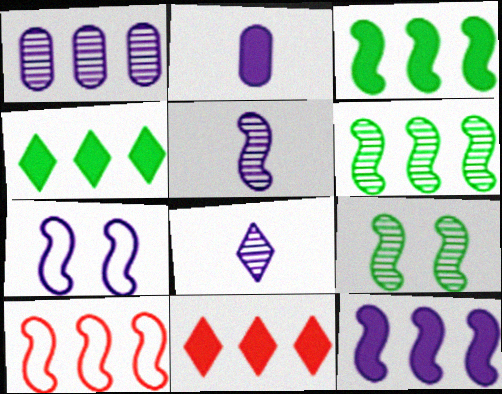[[1, 4, 10], 
[5, 7, 12], 
[6, 10, 12]]